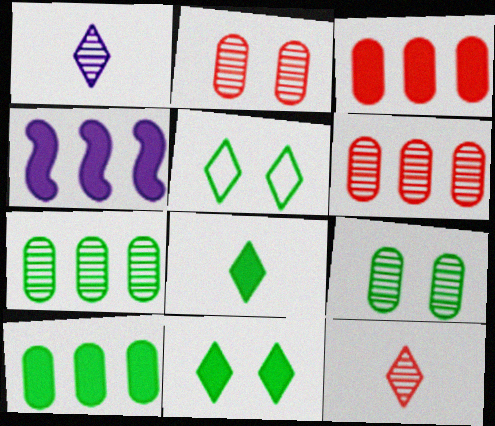[]